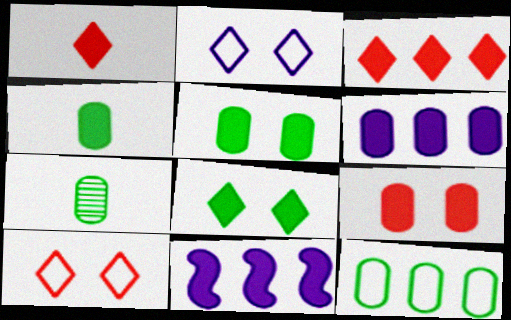[[1, 5, 11], 
[4, 6, 9], 
[5, 7, 12], 
[7, 10, 11]]